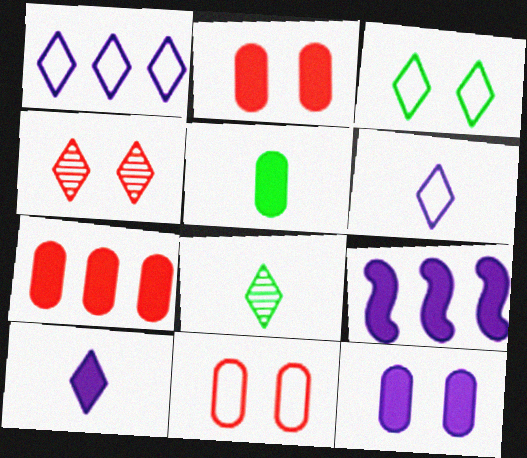[[5, 7, 12], 
[8, 9, 11], 
[9, 10, 12]]